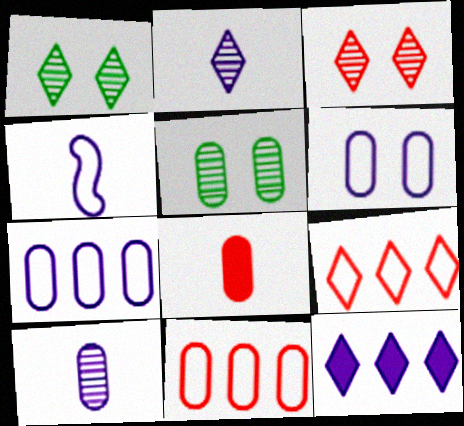[[5, 7, 8]]